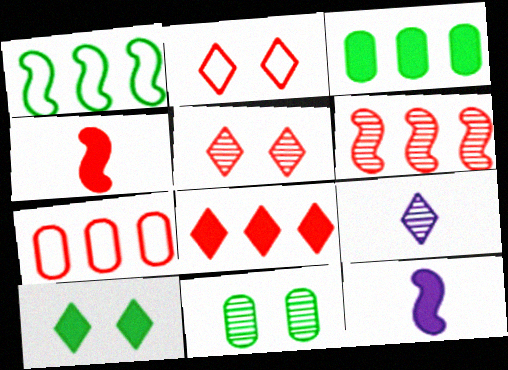[[4, 5, 7], 
[6, 7, 8], 
[6, 9, 11]]